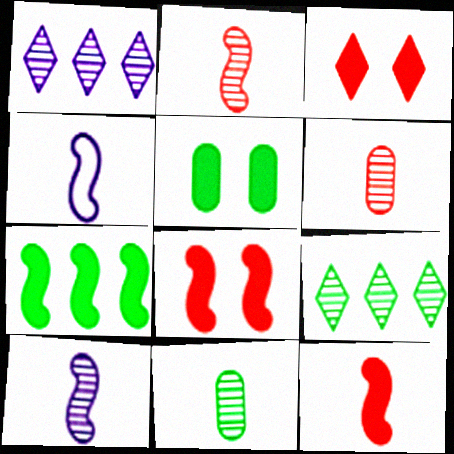[]